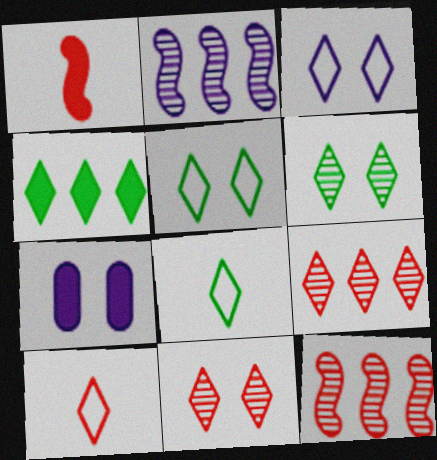[[1, 4, 7], 
[4, 6, 8], 
[7, 8, 12]]